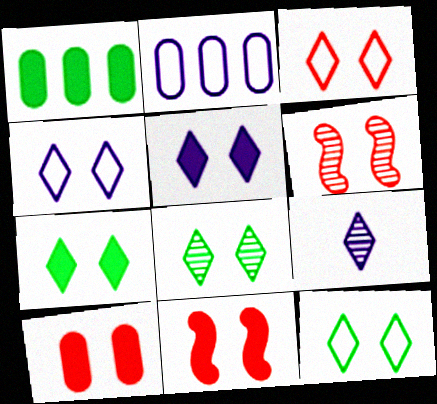[[3, 4, 12], 
[3, 5, 8], 
[3, 6, 10], 
[7, 8, 12]]